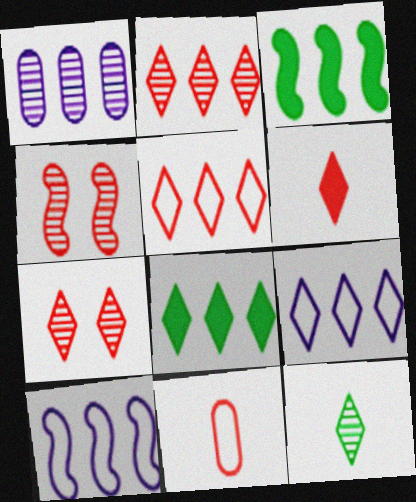[[1, 3, 5], 
[1, 4, 12], 
[2, 8, 9], 
[5, 6, 7]]